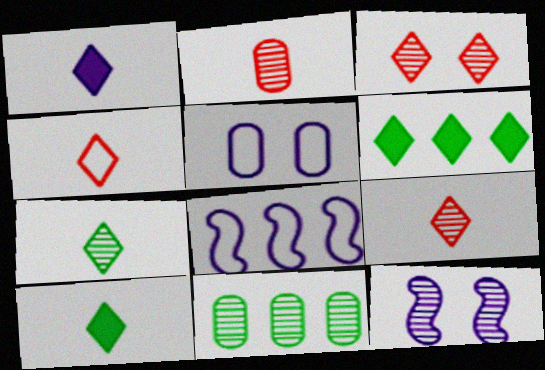[[1, 4, 7], 
[9, 11, 12]]